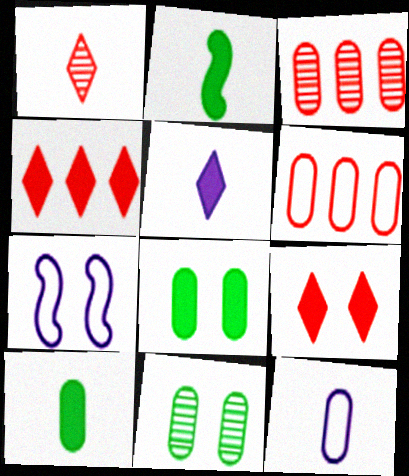[[1, 2, 12], 
[3, 8, 12], 
[7, 9, 11]]